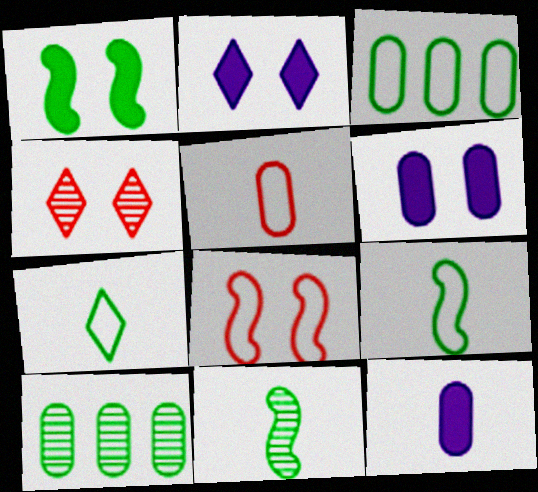[[1, 7, 10], 
[5, 6, 10]]